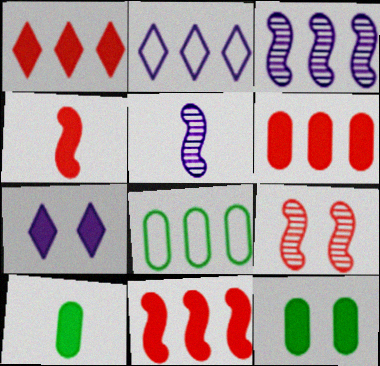[[1, 3, 8], 
[1, 6, 11], 
[2, 9, 10], 
[7, 10, 11]]